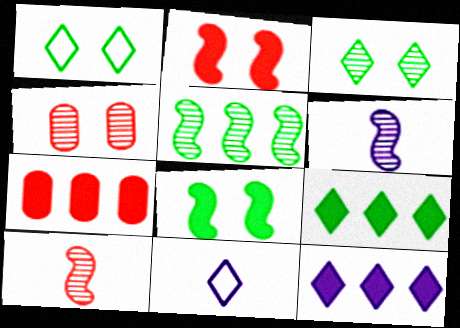[[1, 6, 7]]